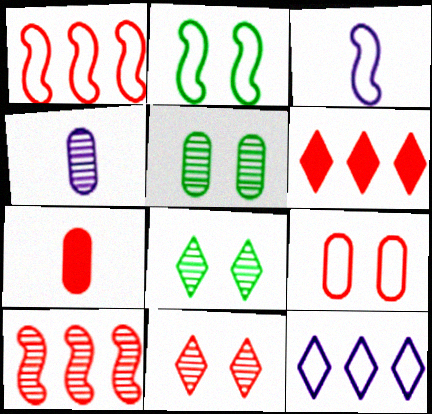[[1, 2, 3], 
[1, 7, 11], 
[2, 4, 6], 
[3, 5, 6], 
[4, 8, 10]]